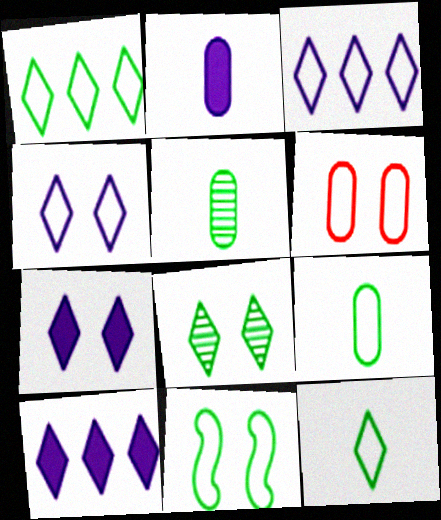[[1, 9, 11], 
[4, 6, 11]]